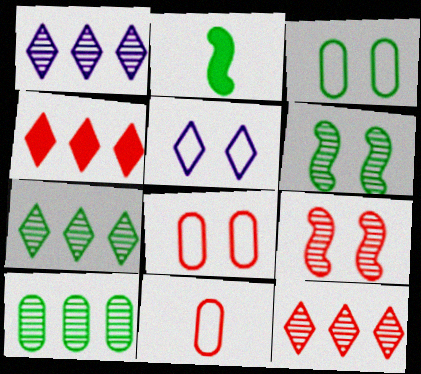[[1, 2, 8], 
[1, 7, 12], 
[2, 3, 7], 
[4, 9, 11]]